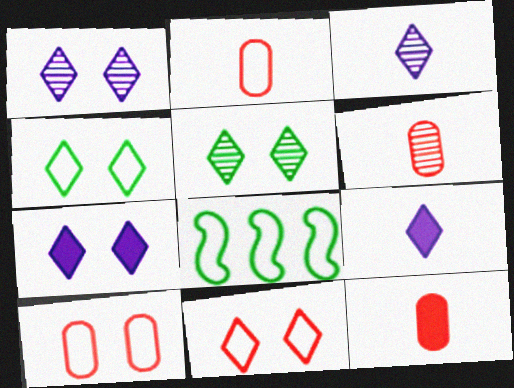[[1, 8, 12], 
[2, 6, 12], 
[5, 7, 11], 
[6, 7, 8]]